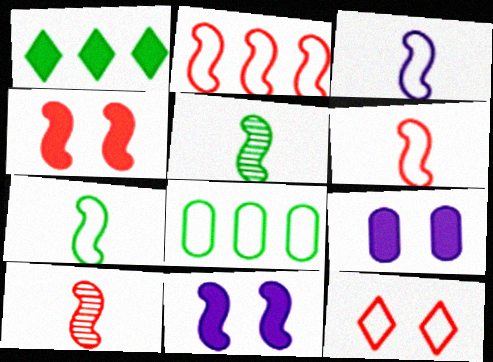[[2, 4, 10], 
[2, 5, 11], 
[3, 6, 7], 
[3, 8, 12]]